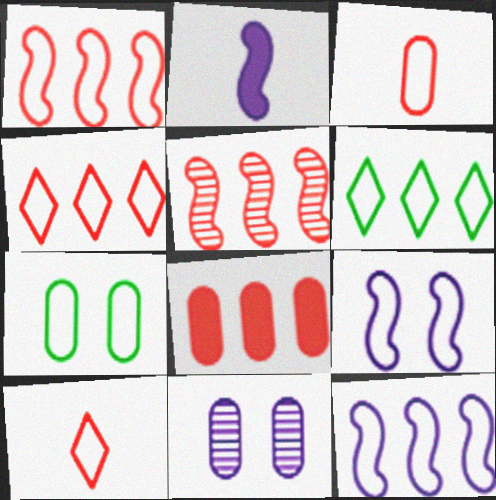[[3, 6, 9], 
[4, 5, 8], 
[7, 10, 12]]